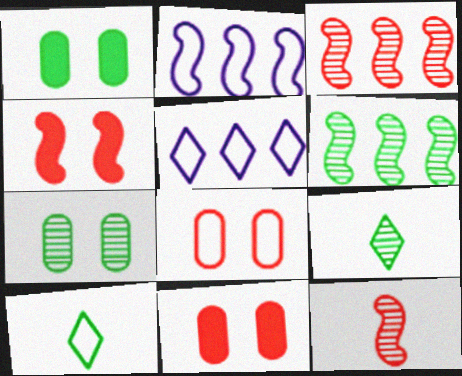[[1, 5, 12], 
[1, 6, 10], 
[2, 8, 10], 
[2, 9, 11], 
[6, 7, 9]]